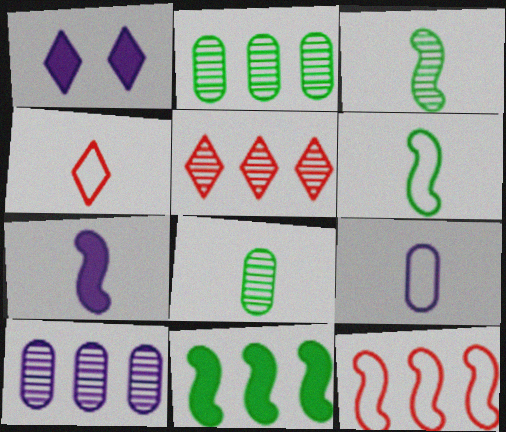[[1, 8, 12], 
[4, 6, 9], 
[4, 7, 8]]